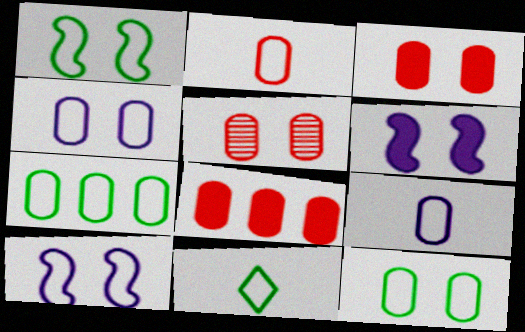[[1, 7, 11], 
[2, 4, 7], 
[2, 5, 8]]